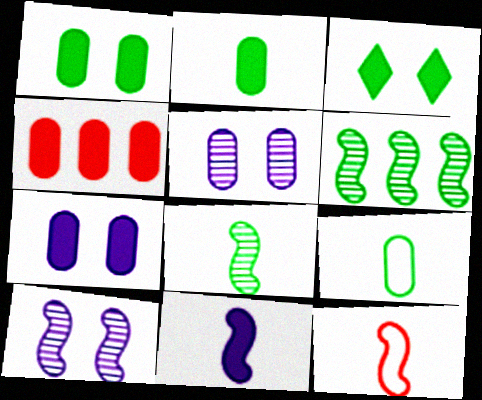[[2, 4, 7], 
[3, 4, 11], 
[3, 6, 9], 
[4, 5, 9], 
[8, 11, 12]]